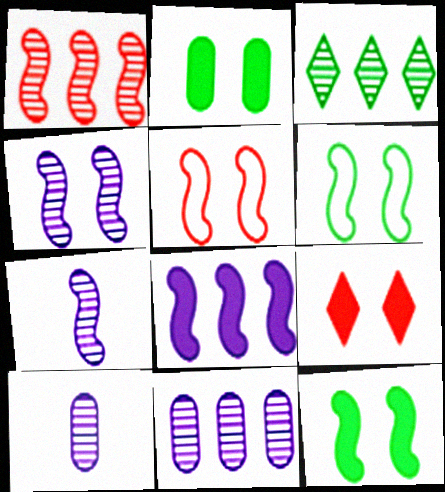[[1, 3, 11], 
[4, 5, 12]]